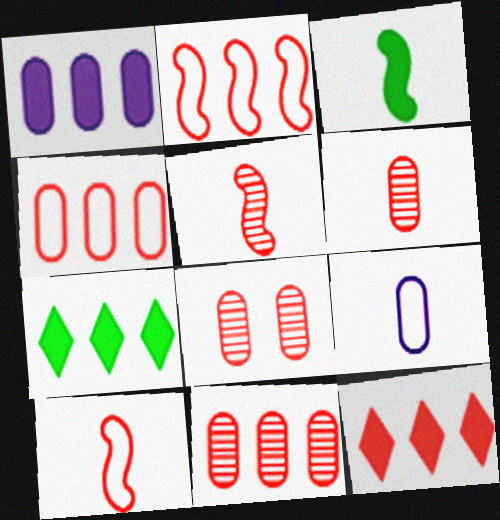[[2, 11, 12], 
[6, 8, 11], 
[8, 10, 12]]